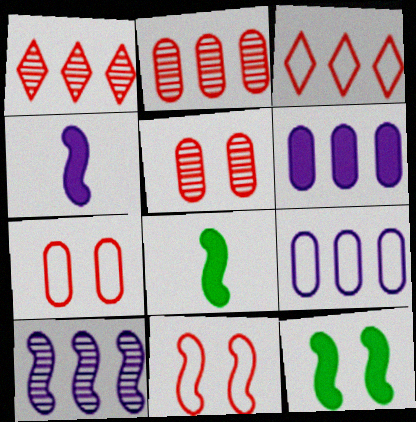[[8, 10, 11]]